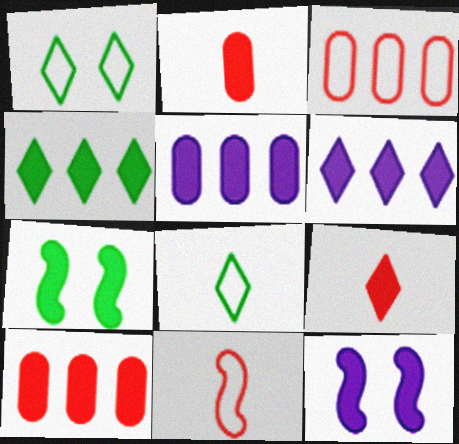[[2, 4, 12], 
[2, 6, 7], 
[5, 7, 9]]